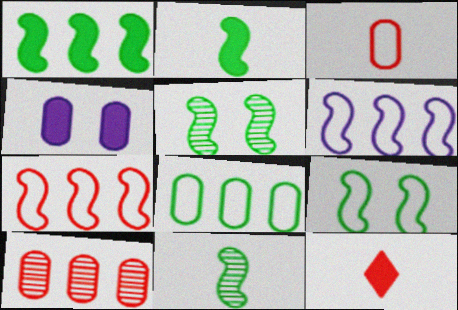[[1, 4, 12], 
[1, 9, 11]]